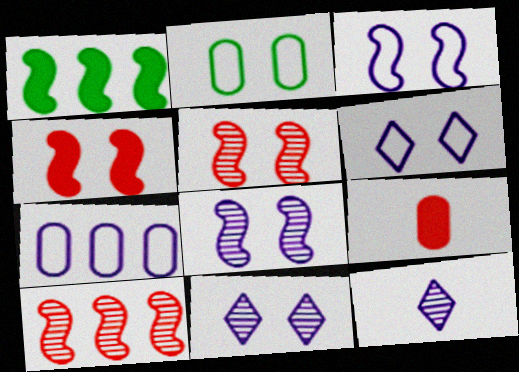[[2, 4, 11]]